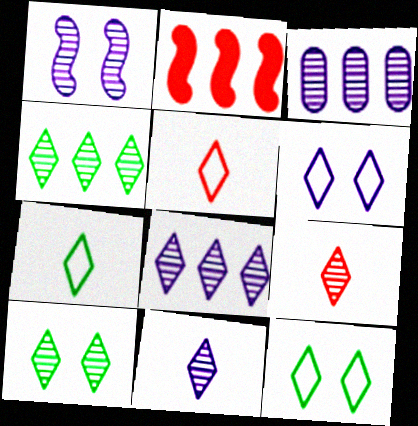[[1, 3, 11], 
[8, 9, 10]]